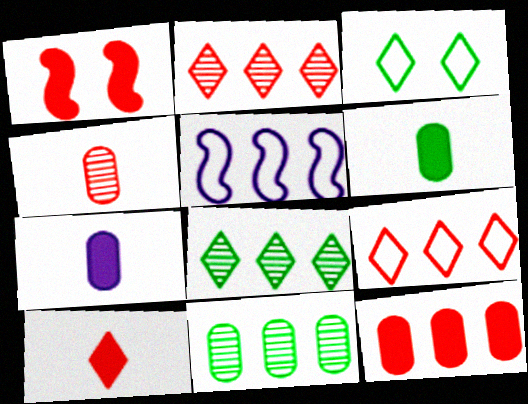[[1, 4, 9], 
[1, 10, 12], 
[5, 8, 12]]